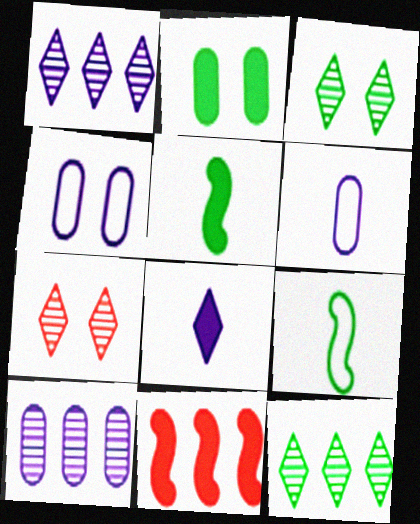[[2, 8, 11], 
[2, 9, 12], 
[3, 6, 11]]